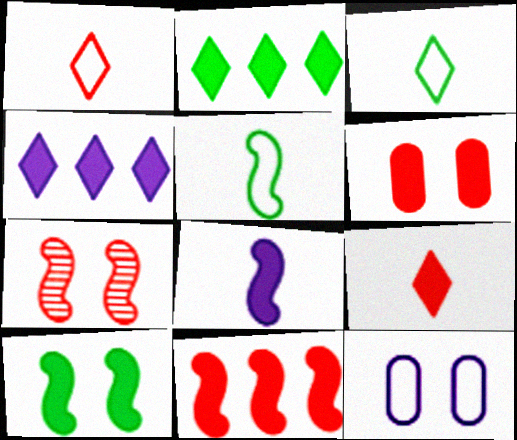[[2, 6, 8], 
[6, 9, 11], 
[8, 10, 11]]